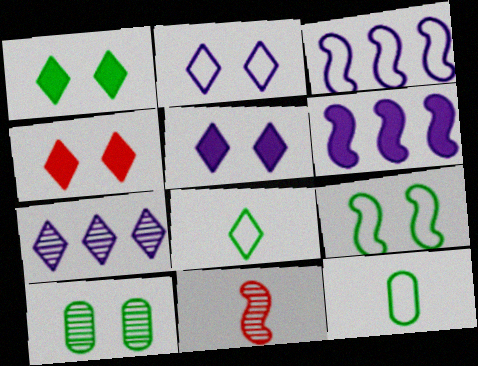[[1, 4, 5], 
[1, 9, 10], 
[4, 7, 8], 
[6, 9, 11], 
[7, 10, 11]]